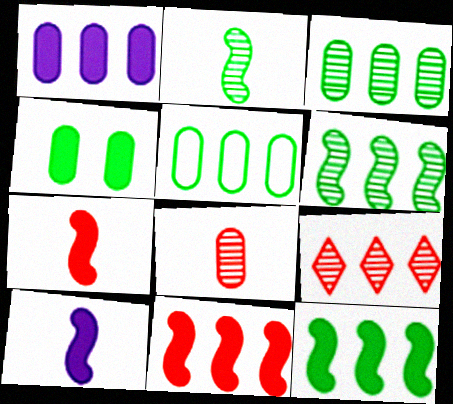[]